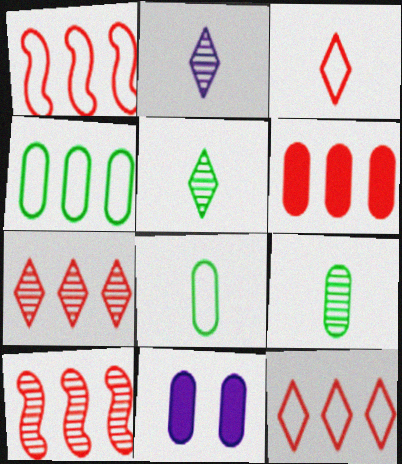[[1, 5, 11], 
[1, 6, 7], 
[6, 10, 12]]